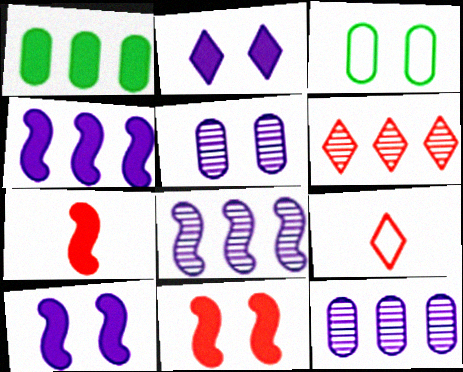[[1, 2, 7]]